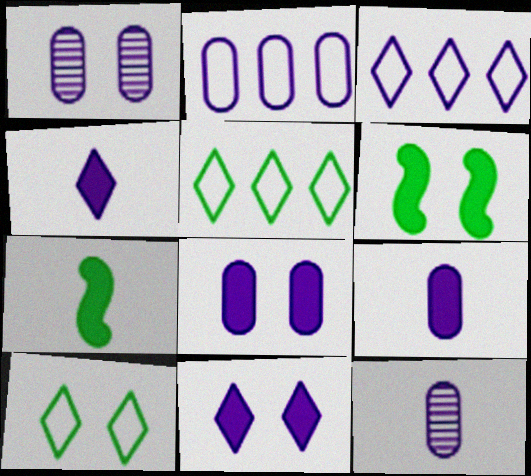[[1, 2, 9], 
[2, 8, 12]]